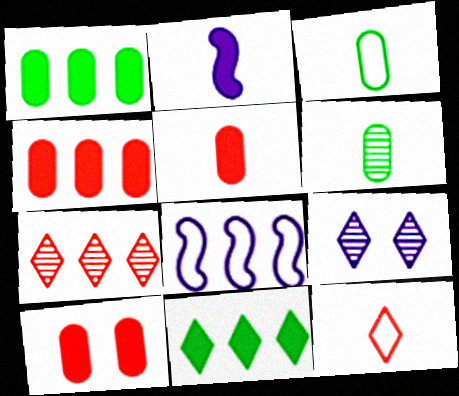[[1, 7, 8], 
[2, 6, 12], 
[2, 10, 11], 
[4, 5, 10], 
[9, 11, 12]]